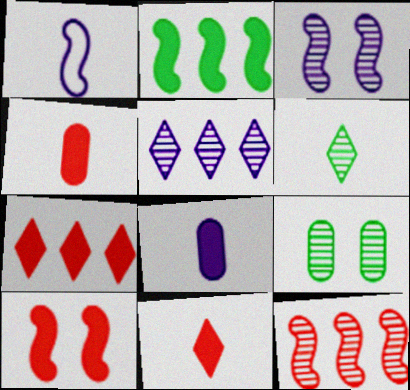[[1, 4, 6], 
[1, 7, 9], 
[4, 7, 10]]